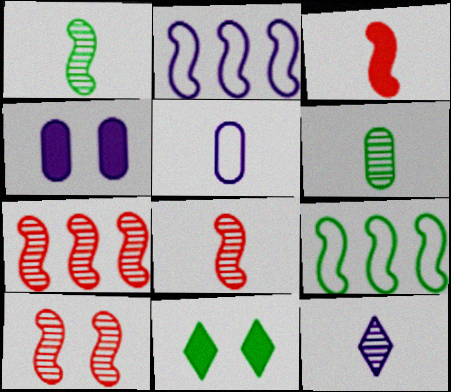[[2, 4, 12], 
[5, 7, 11], 
[6, 8, 12], 
[6, 9, 11], 
[7, 8, 10]]